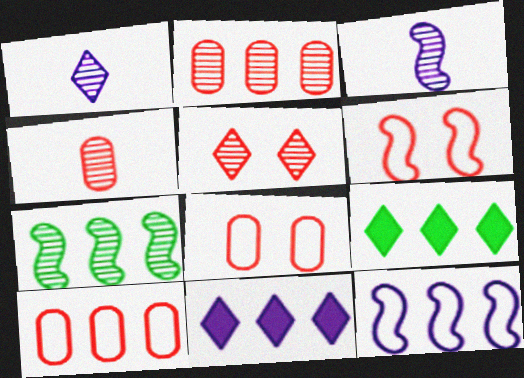[[2, 9, 12], 
[3, 8, 9], 
[7, 10, 11]]